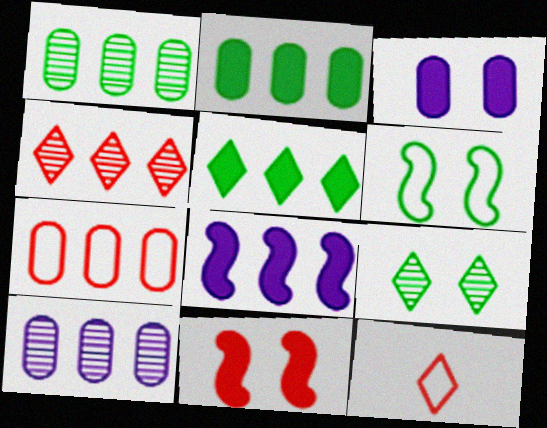[[2, 7, 10]]